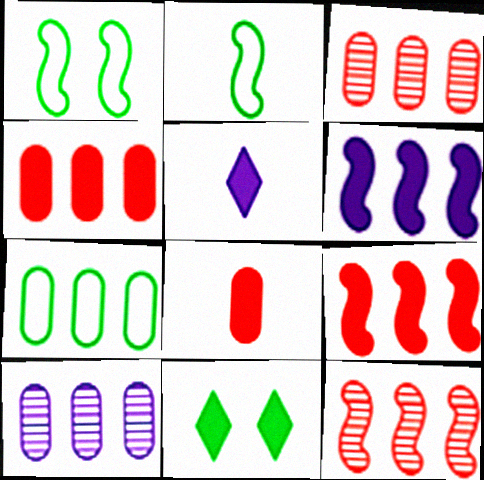[[1, 3, 5], 
[4, 7, 10], 
[6, 8, 11]]